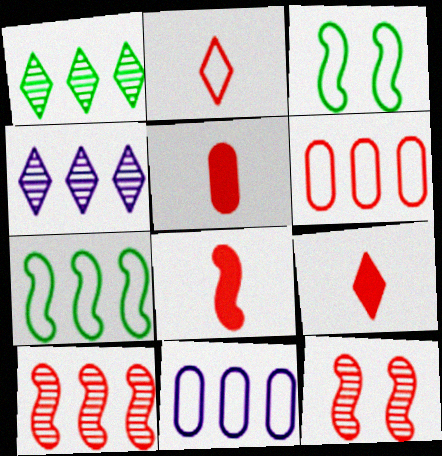[[2, 3, 11], 
[3, 4, 5], 
[5, 8, 9], 
[6, 9, 12]]